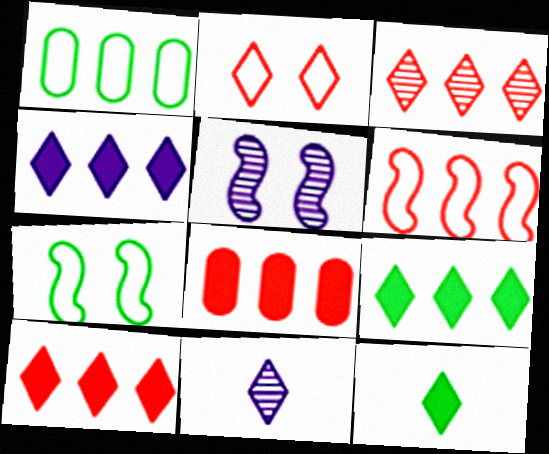[[2, 9, 11], 
[3, 6, 8], 
[4, 9, 10], 
[7, 8, 11]]